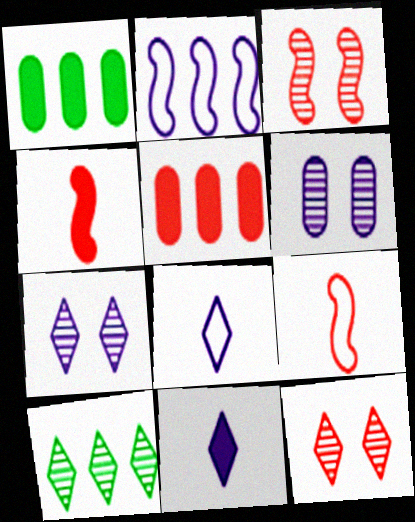[[1, 3, 8], 
[1, 7, 9], 
[2, 5, 10], 
[2, 6, 11], 
[5, 9, 12]]